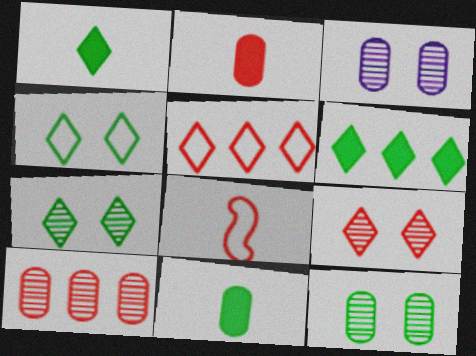[[3, 6, 8]]